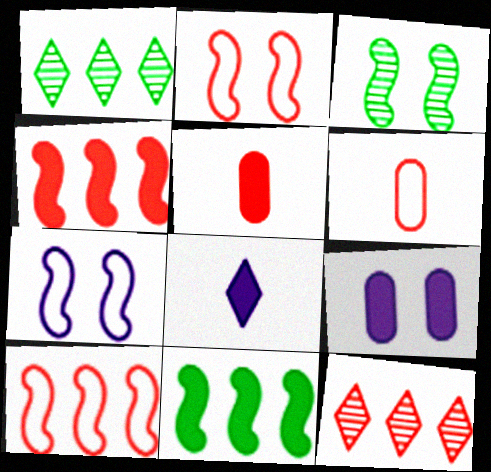[[1, 5, 7], 
[2, 5, 12]]